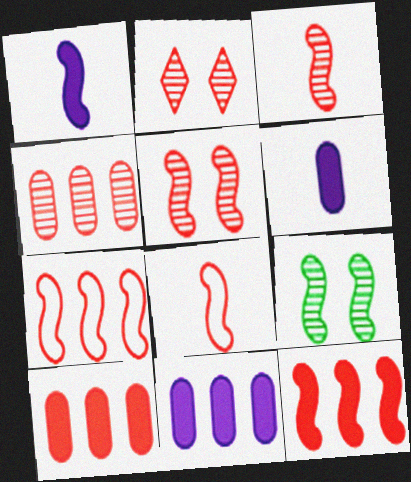[[1, 7, 9], 
[2, 3, 4], 
[2, 8, 10], 
[5, 8, 12]]